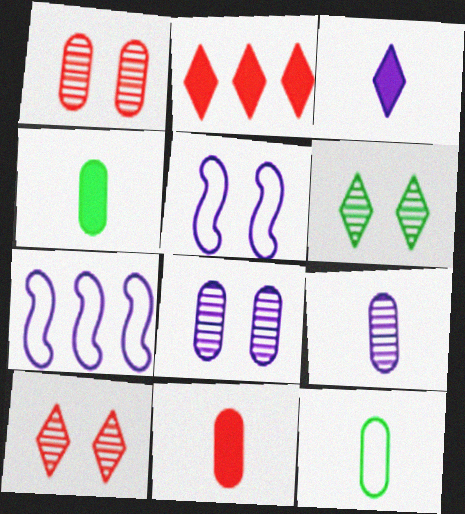[[3, 7, 8], 
[4, 7, 10], 
[6, 7, 11], 
[9, 11, 12]]